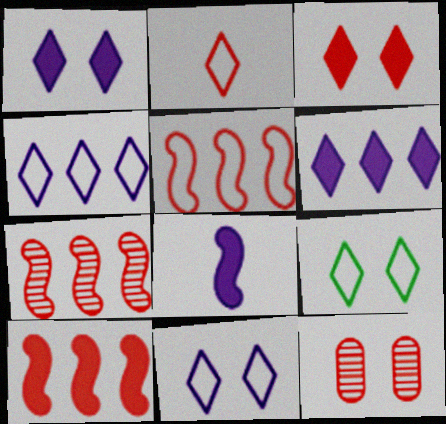[[2, 4, 9], 
[2, 10, 12], 
[5, 7, 10]]